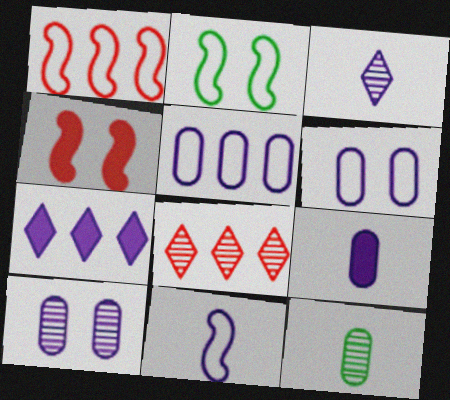[[1, 2, 11], 
[2, 8, 9], 
[3, 9, 11], 
[5, 9, 10], 
[7, 10, 11]]